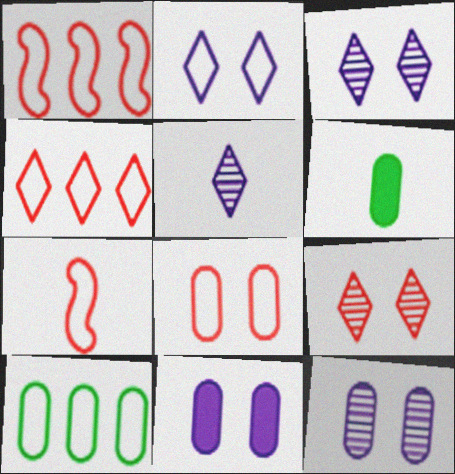[[1, 3, 6], 
[2, 7, 10], 
[4, 7, 8], 
[5, 6, 7]]